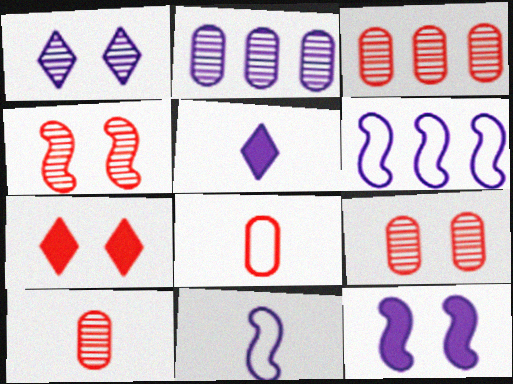[[3, 9, 10]]